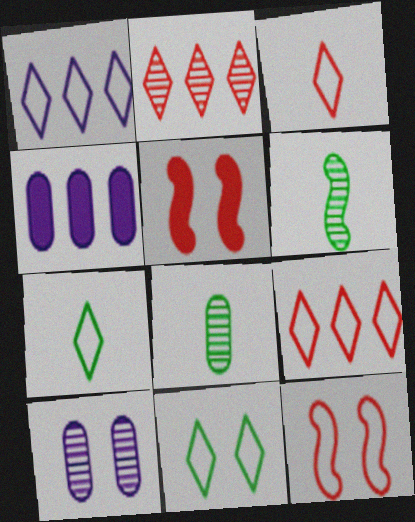[[1, 3, 11], 
[1, 5, 8], 
[2, 6, 10], 
[5, 10, 11]]